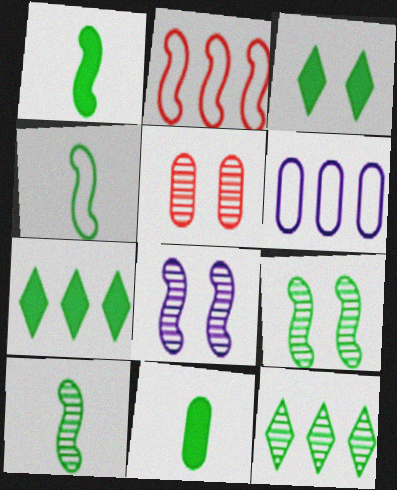[[1, 2, 8], 
[1, 4, 10], 
[5, 6, 11]]